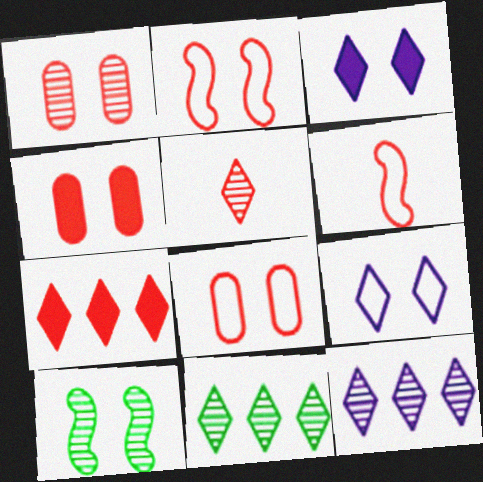[[1, 4, 8], 
[1, 6, 7], 
[3, 8, 10], 
[4, 9, 10]]